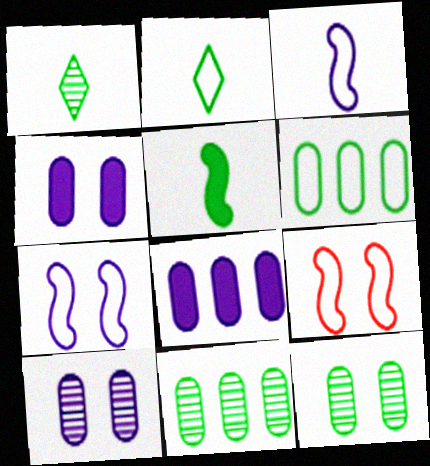[[1, 8, 9]]